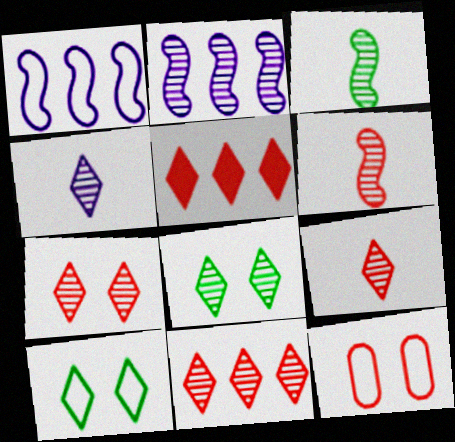[[4, 5, 10], 
[4, 8, 11], 
[5, 6, 12], 
[7, 9, 11]]